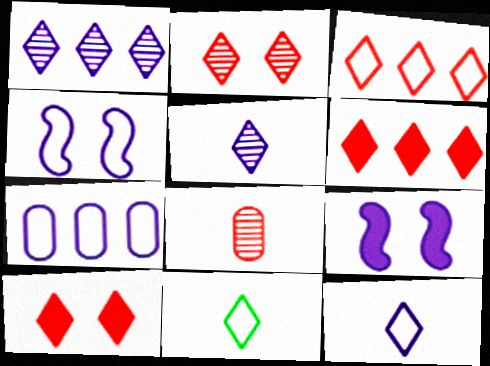[[1, 10, 11], 
[4, 7, 12], 
[5, 7, 9]]